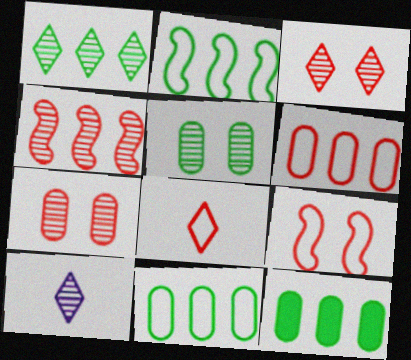[[1, 2, 12], 
[1, 3, 10], 
[4, 5, 10], 
[6, 8, 9], 
[9, 10, 12]]